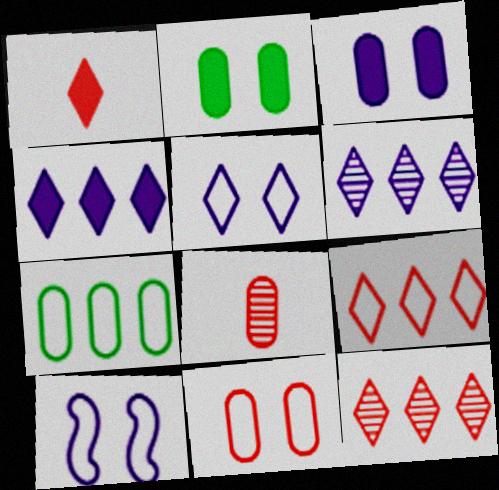[[3, 7, 8]]